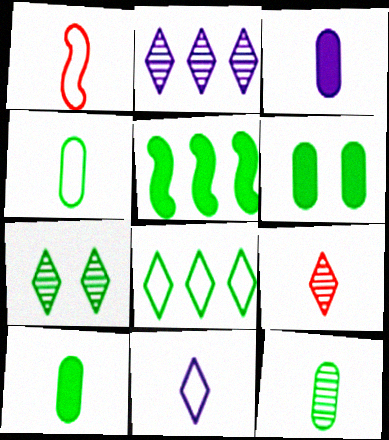[[1, 2, 6], 
[1, 4, 11], 
[2, 7, 9], 
[4, 5, 7], 
[4, 10, 12]]